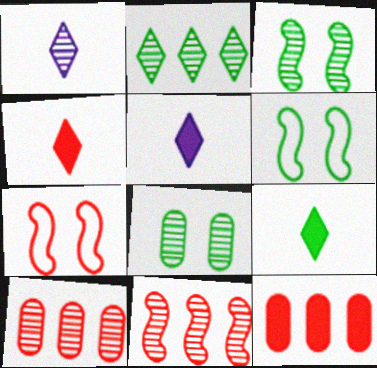[[1, 3, 10], 
[1, 6, 12], 
[1, 8, 11], 
[4, 5, 9], 
[4, 7, 10], 
[5, 6, 10]]